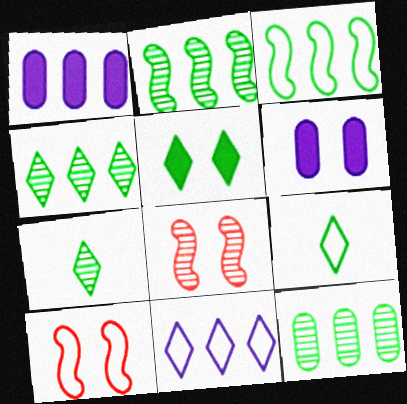[[1, 7, 10], 
[1, 8, 9], 
[2, 4, 12], 
[4, 5, 9]]